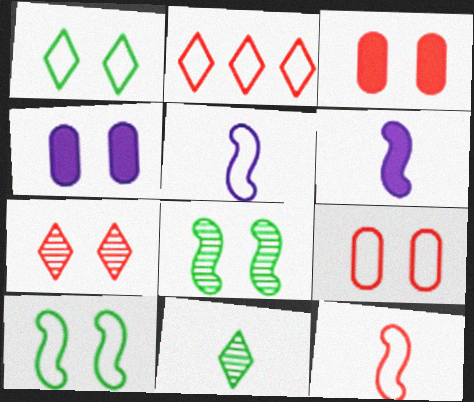[[2, 9, 12], 
[4, 7, 10]]